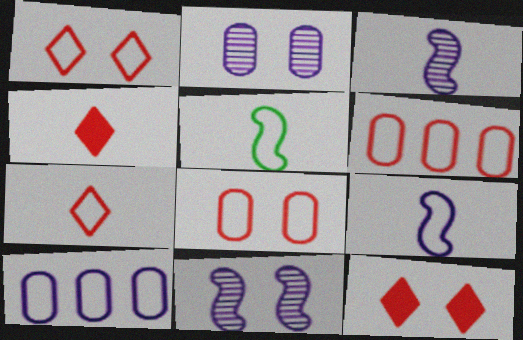[[1, 5, 10]]